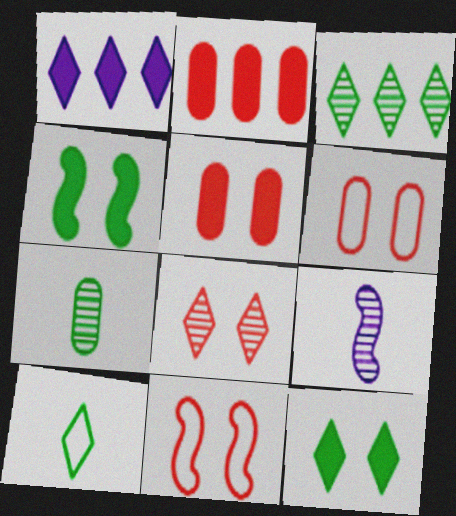[[1, 7, 11], 
[1, 8, 10], 
[3, 10, 12], 
[5, 8, 11]]